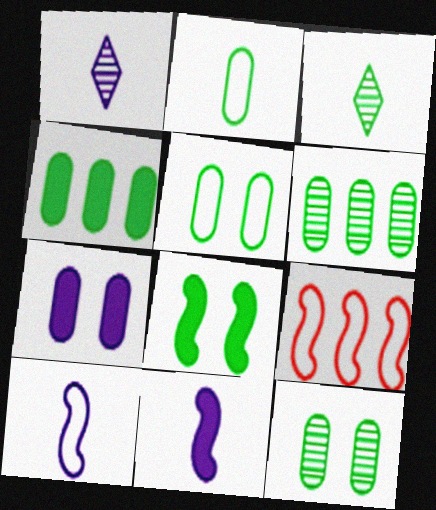[[2, 4, 12], 
[3, 7, 9]]